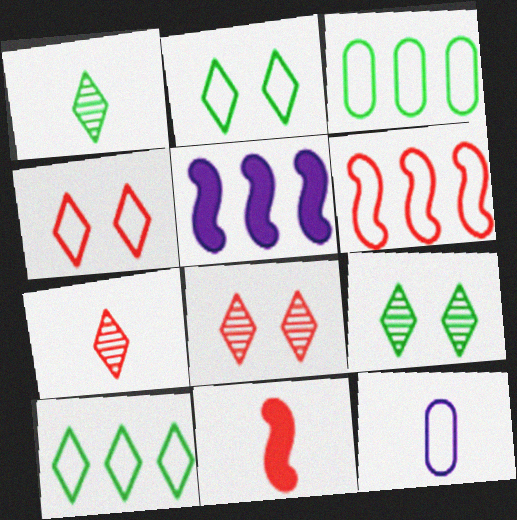[[1, 11, 12], 
[2, 6, 12]]